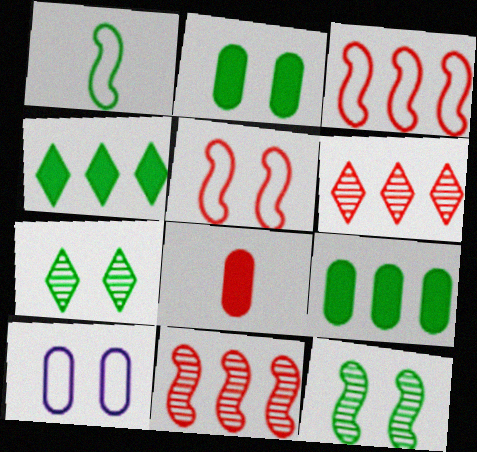[[1, 7, 9], 
[5, 6, 8]]